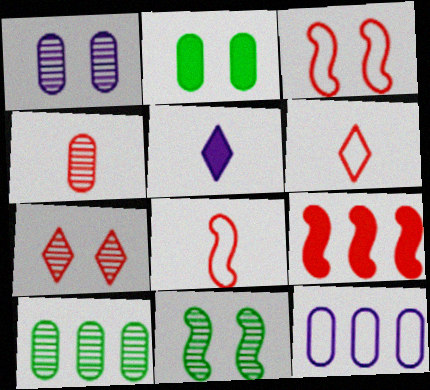[[1, 4, 10], 
[1, 7, 11], 
[2, 4, 12], 
[2, 5, 9], 
[3, 5, 10]]